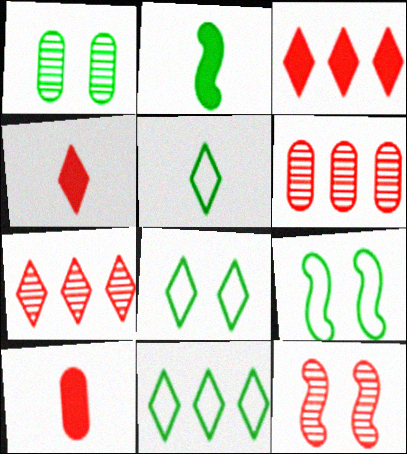[[1, 2, 11], 
[5, 8, 11]]